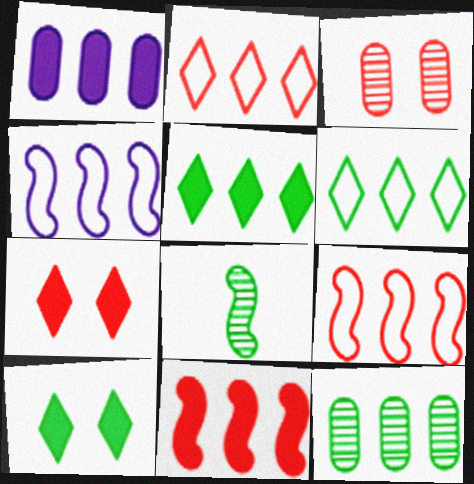[[1, 5, 11]]